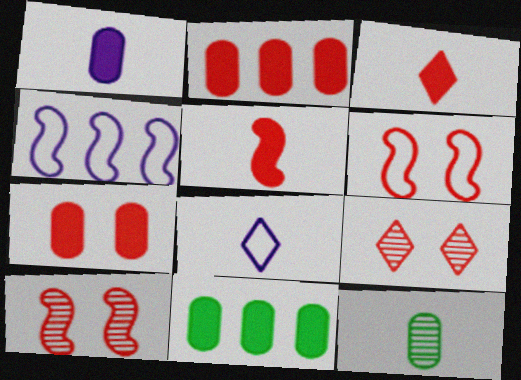[[1, 7, 11], 
[5, 8, 12], 
[6, 7, 9], 
[8, 10, 11]]